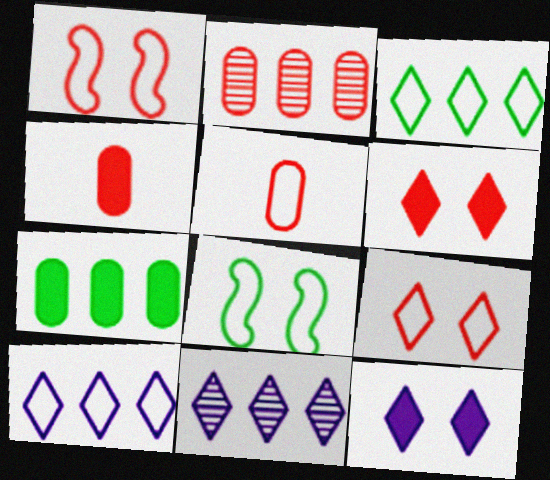[[4, 8, 11], 
[5, 8, 10]]